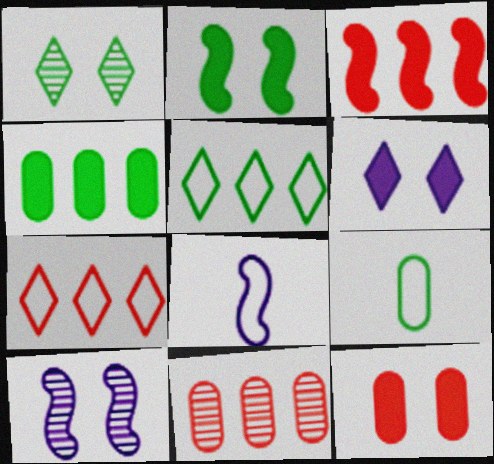[[2, 6, 12], 
[3, 7, 11]]